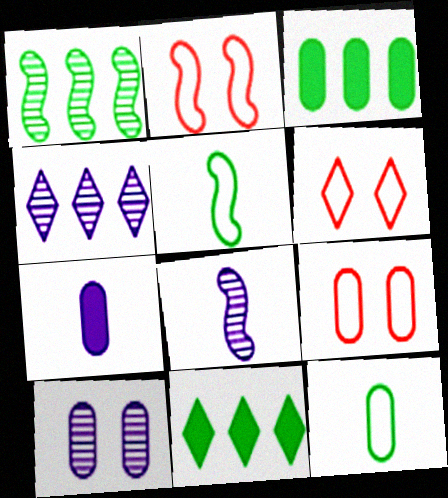[[1, 6, 7], 
[2, 6, 9], 
[3, 6, 8], 
[4, 8, 10], 
[8, 9, 11]]